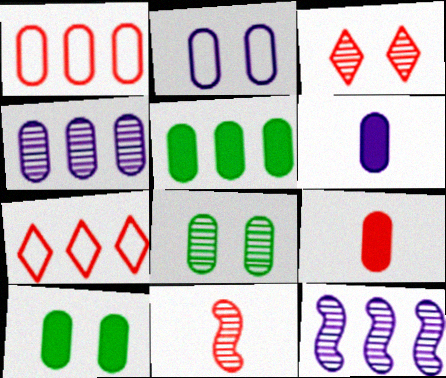[[1, 4, 5], 
[1, 6, 8], 
[2, 4, 6], 
[5, 7, 12]]